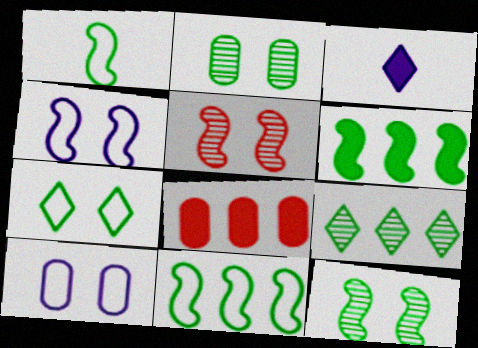[[1, 6, 12]]